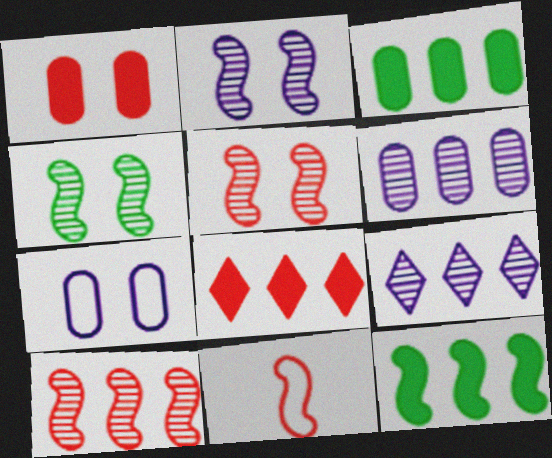[[2, 4, 5], 
[2, 11, 12]]